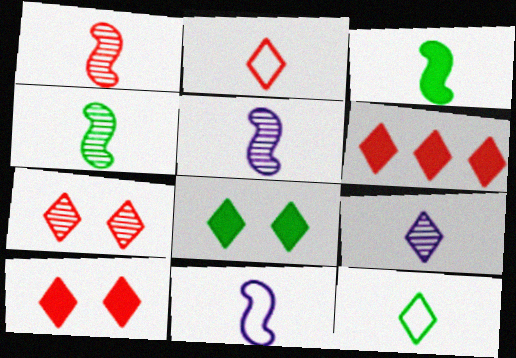[[1, 3, 11], 
[1, 4, 5], 
[2, 6, 7]]